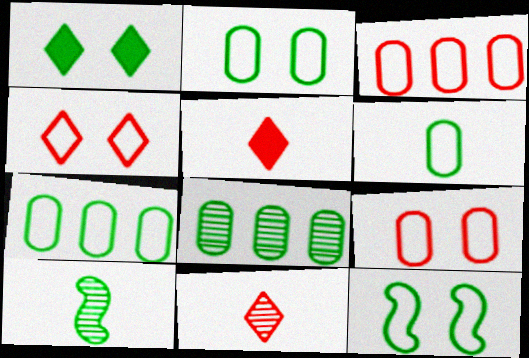[[1, 7, 10], 
[2, 6, 7]]